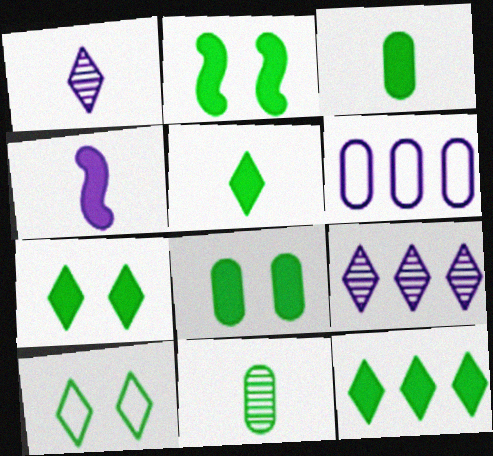[[2, 3, 12], 
[2, 7, 8], 
[5, 7, 12]]